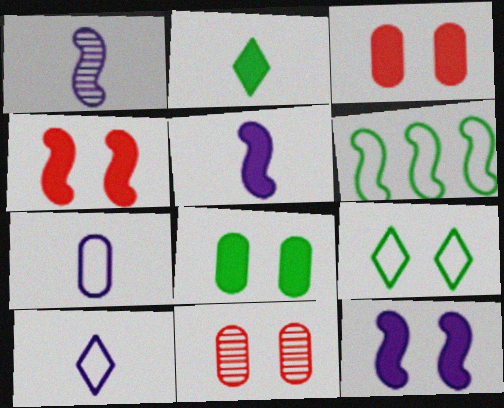[[1, 4, 6], 
[9, 11, 12]]